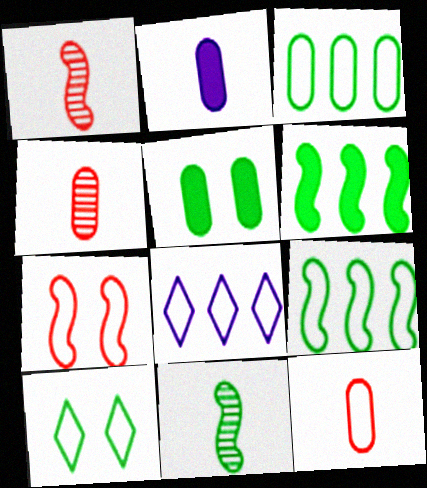[[1, 5, 8]]